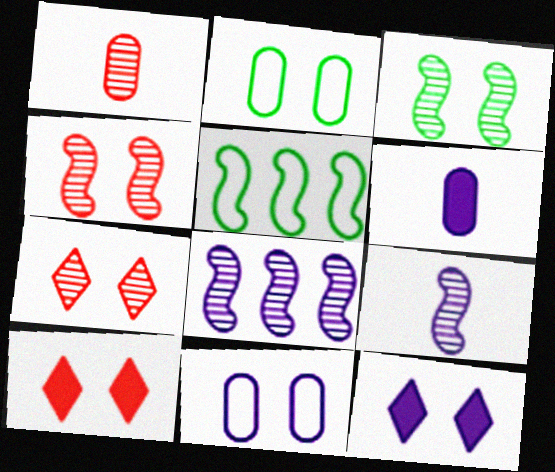[[1, 5, 12], 
[2, 4, 12], 
[3, 10, 11], 
[5, 6, 7]]